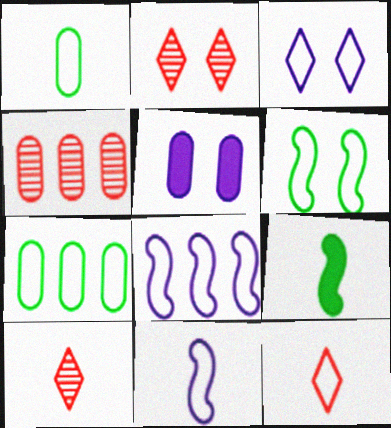[[1, 4, 5], 
[1, 11, 12], 
[2, 5, 6], 
[3, 4, 9]]